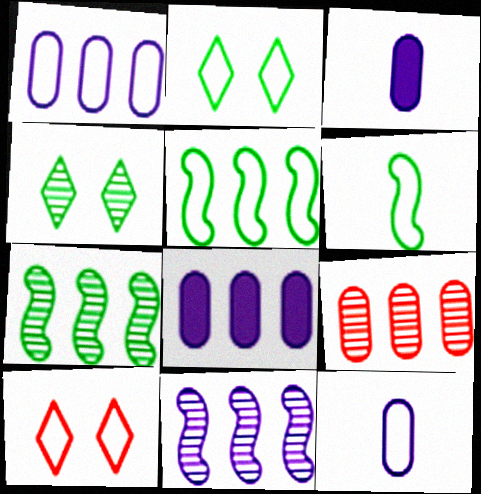[[1, 6, 10], 
[3, 7, 10], 
[5, 10, 12]]